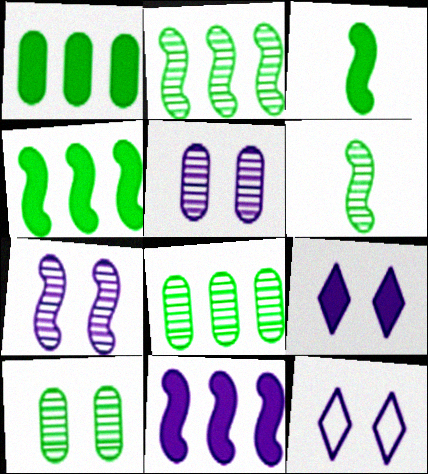[]